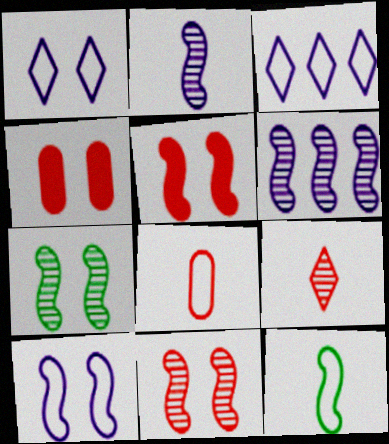[[1, 4, 7], 
[5, 6, 12], 
[5, 7, 10]]